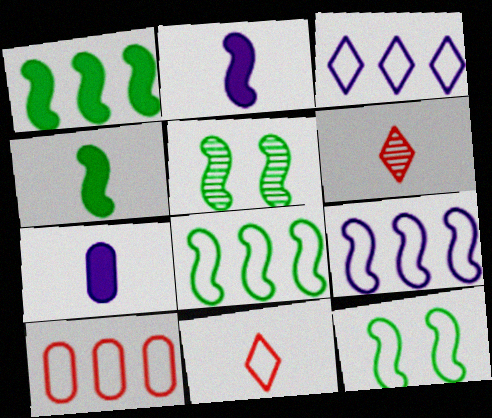[[3, 8, 10], 
[4, 5, 8]]